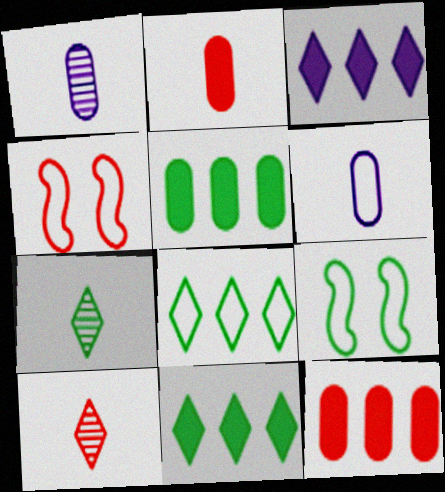[[1, 4, 11], 
[4, 6, 8], 
[4, 10, 12], 
[5, 7, 9]]